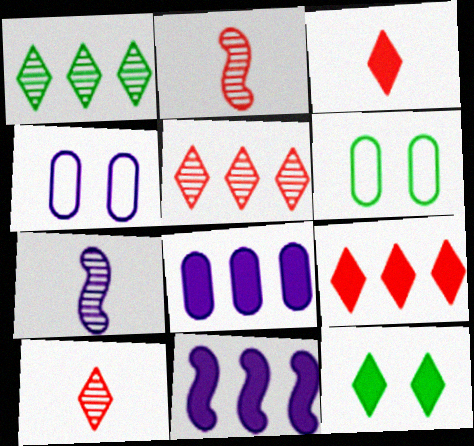[[6, 7, 9], 
[6, 10, 11]]